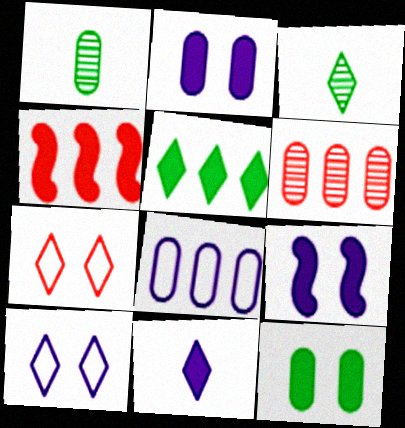[[1, 4, 10], 
[4, 11, 12]]